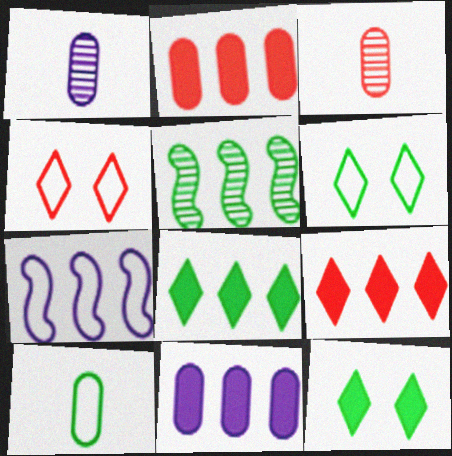[[3, 7, 12], 
[4, 7, 10], 
[5, 10, 12]]